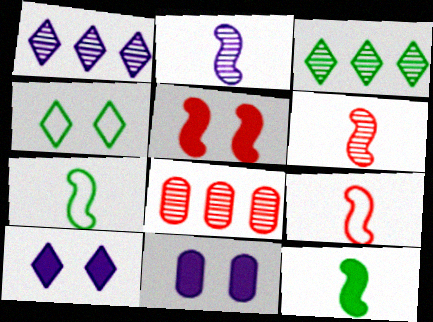[[2, 9, 12], 
[3, 9, 11], 
[7, 8, 10]]